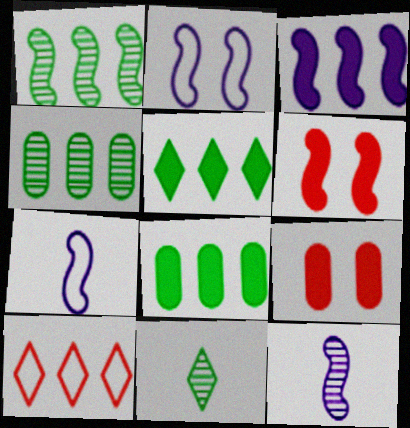[[1, 6, 7], 
[2, 3, 12], 
[3, 4, 10]]